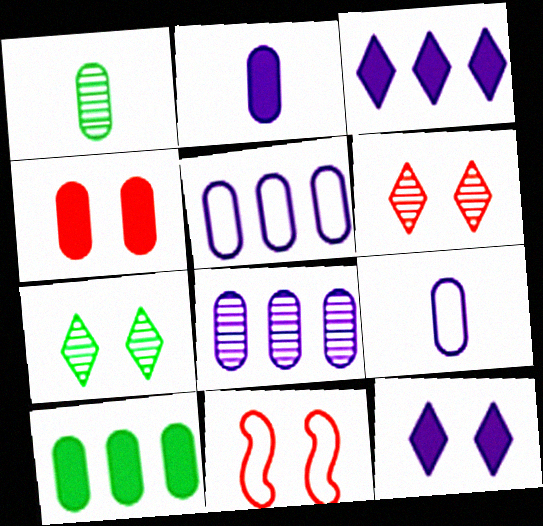[[1, 3, 11], 
[1, 4, 5], 
[2, 4, 10], 
[4, 6, 11]]